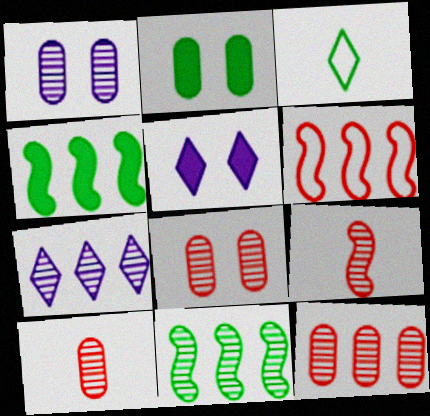[[2, 3, 11], 
[7, 11, 12], 
[8, 10, 12]]